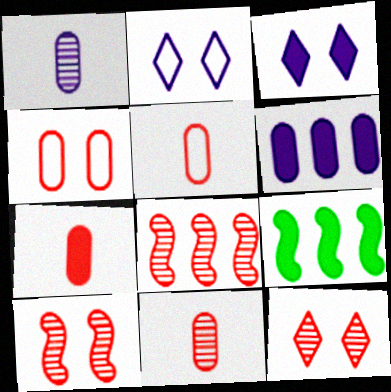[[2, 9, 11], 
[3, 7, 9], 
[5, 7, 11], 
[8, 11, 12]]